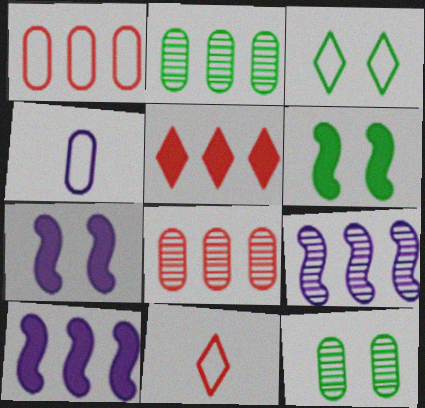[[2, 7, 11], 
[3, 6, 12], 
[10, 11, 12]]